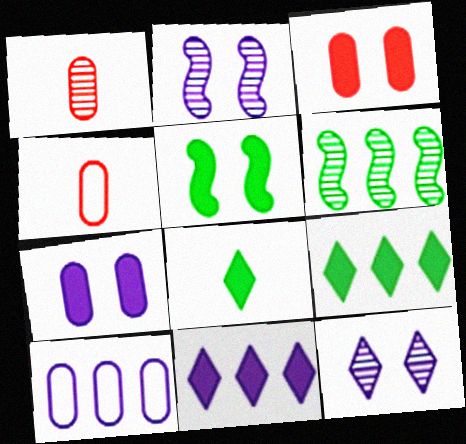[[1, 6, 12], 
[2, 4, 9]]